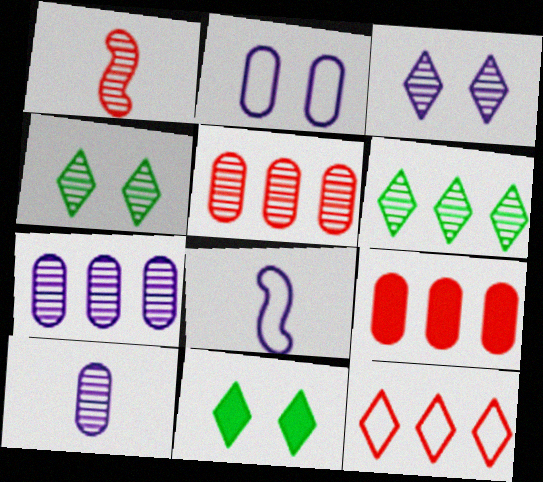[[1, 4, 7], 
[4, 8, 9], 
[5, 8, 11]]